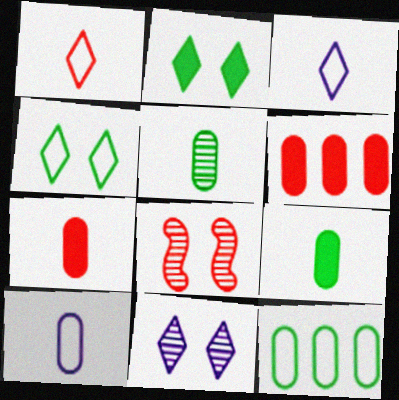[[1, 6, 8], 
[5, 7, 10]]